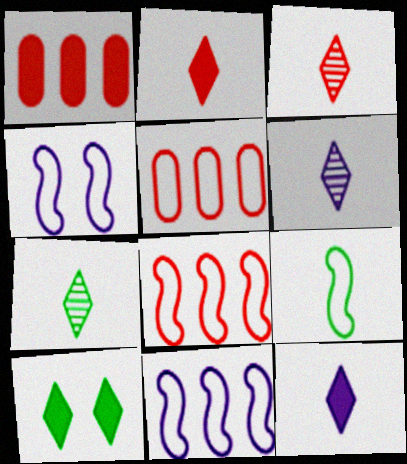[[1, 4, 7], 
[3, 6, 7], 
[4, 8, 9]]